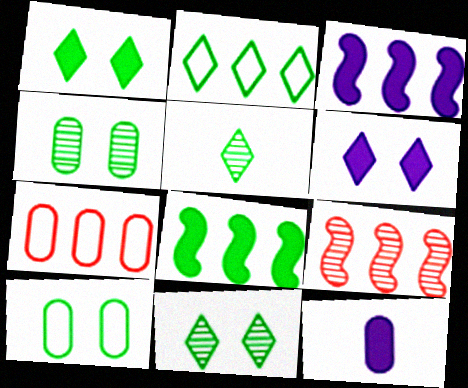[[1, 2, 5], 
[3, 6, 12], 
[4, 7, 12], 
[5, 8, 10]]